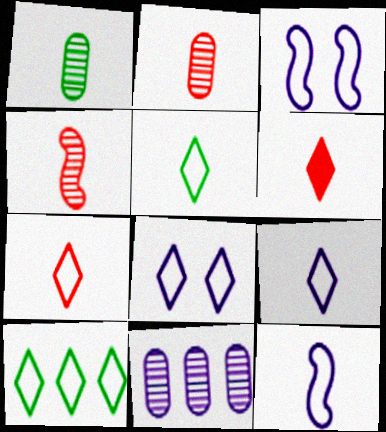[[1, 6, 12], 
[5, 7, 9], 
[7, 8, 10]]